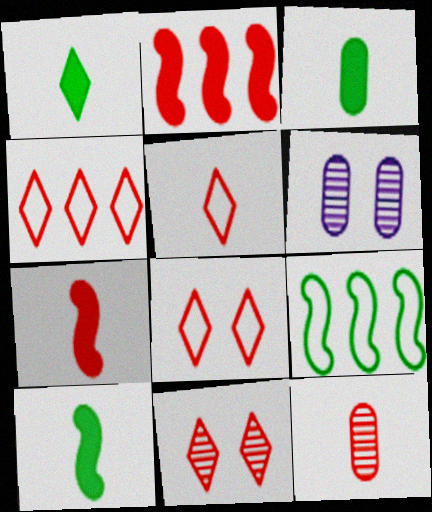[[1, 3, 10], 
[2, 8, 12], 
[4, 5, 8], 
[4, 6, 10], 
[5, 7, 12]]